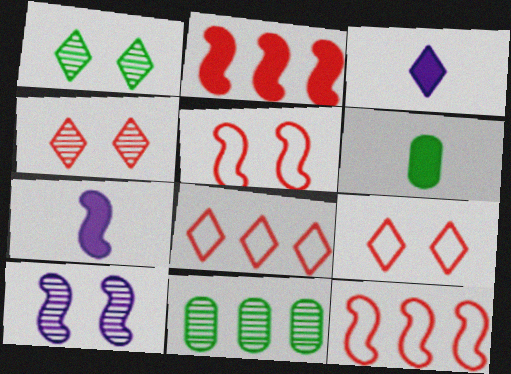[[1, 3, 8], 
[3, 5, 11], 
[6, 8, 10], 
[7, 9, 11]]